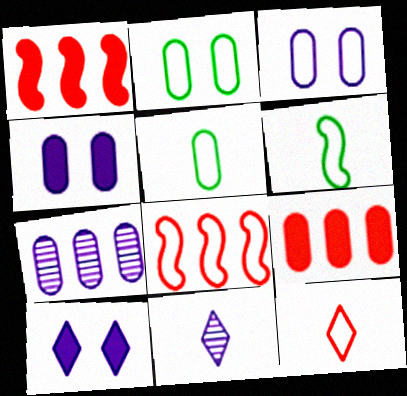[[1, 2, 11]]